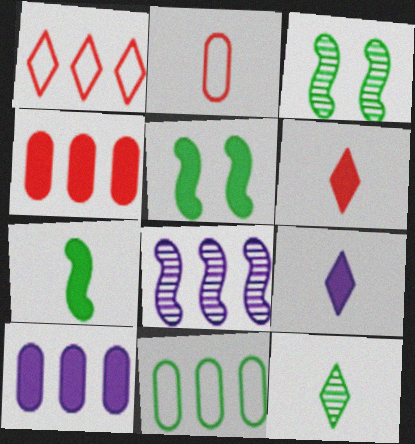[[4, 5, 9], 
[5, 6, 10], 
[5, 11, 12]]